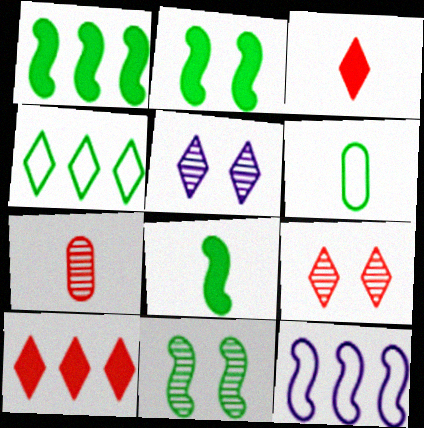[[1, 2, 8], 
[3, 4, 5]]